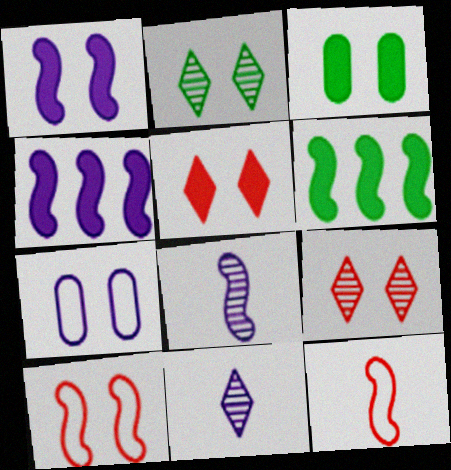[[1, 3, 5], 
[4, 7, 11], 
[6, 8, 10]]